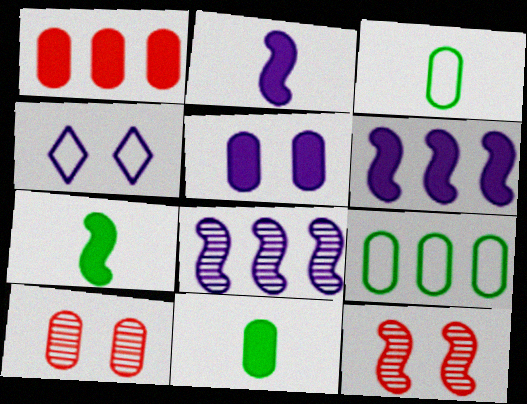[[1, 5, 11]]